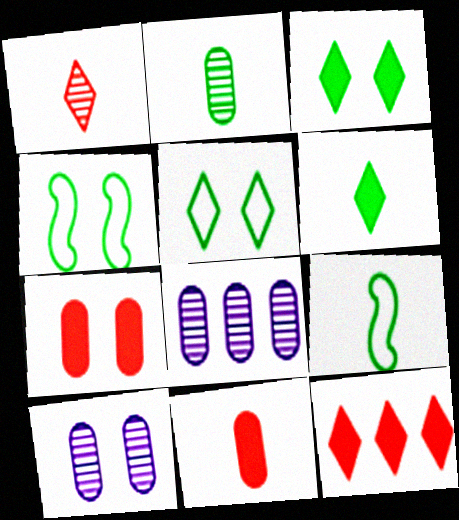[[2, 6, 9], 
[9, 10, 12]]